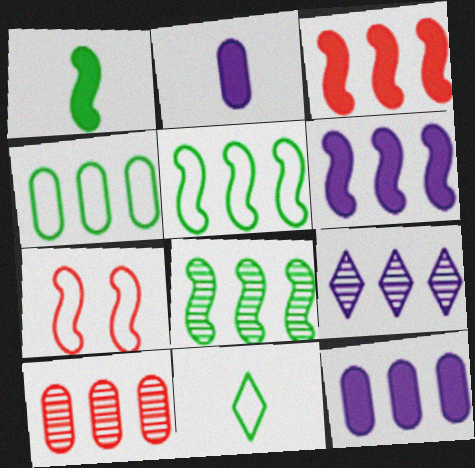[[3, 4, 9], 
[4, 10, 12], 
[8, 9, 10]]